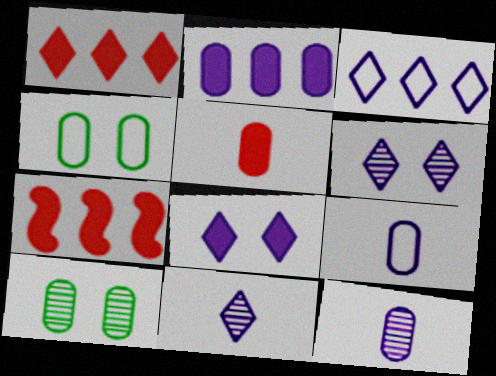[[3, 8, 11], 
[4, 7, 11]]